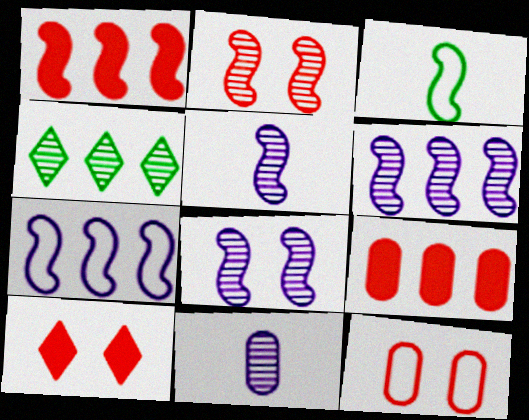[[1, 3, 8], 
[2, 4, 11], 
[2, 10, 12], 
[4, 7, 9], 
[5, 6, 8]]